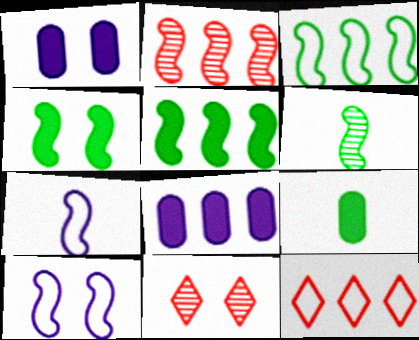[[1, 6, 12], 
[2, 4, 7], 
[3, 4, 6]]